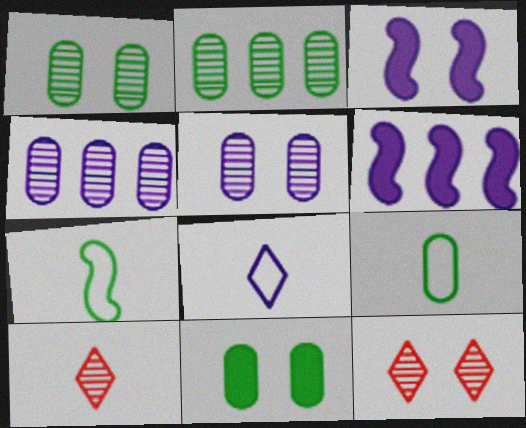[[2, 9, 11], 
[3, 4, 8], 
[5, 6, 8], 
[6, 9, 12]]